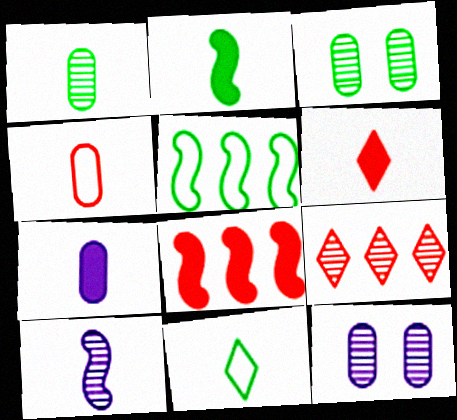[[1, 2, 11], 
[1, 4, 7], 
[2, 6, 7], 
[3, 9, 10], 
[5, 6, 12], 
[8, 11, 12]]